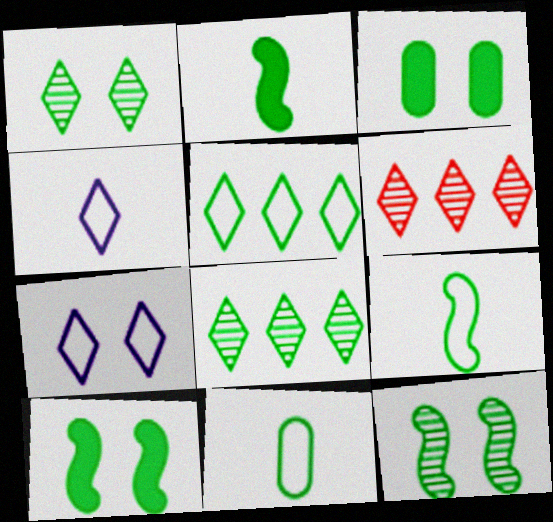[[3, 8, 9], 
[8, 10, 11]]